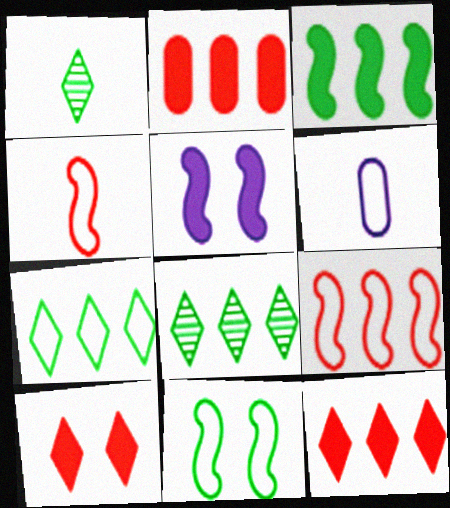[]